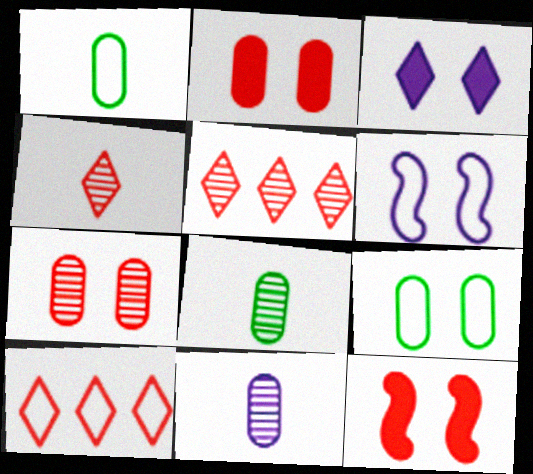[[1, 6, 10]]